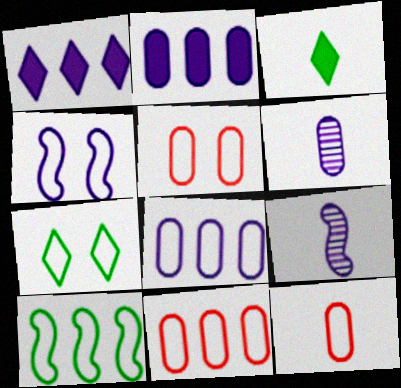[[1, 4, 6], 
[3, 9, 12], 
[4, 5, 7], 
[5, 11, 12]]